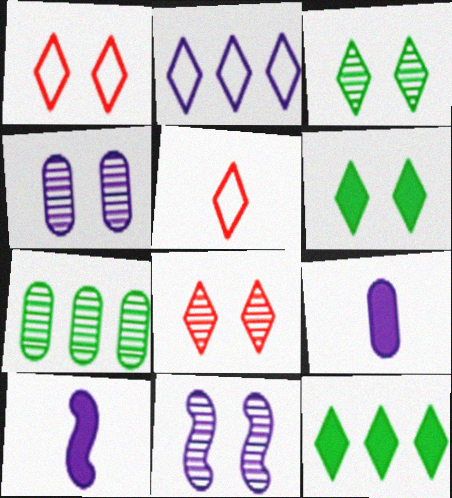[[1, 7, 10], 
[2, 4, 10], 
[2, 9, 11]]